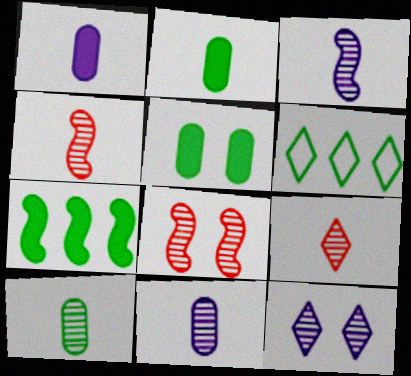[[1, 6, 8], 
[3, 9, 10]]